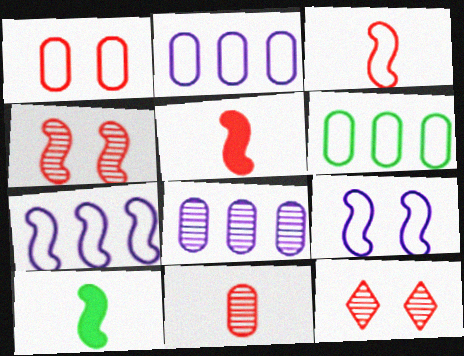[[2, 10, 12], 
[4, 7, 10]]